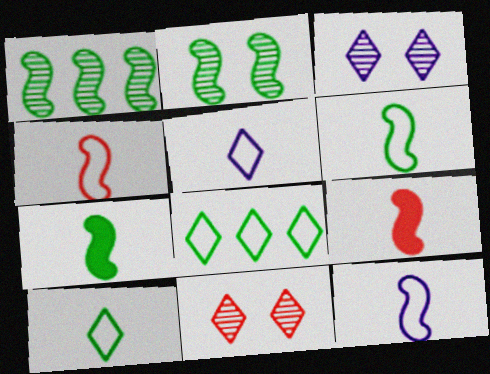[[4, 6, 12]]